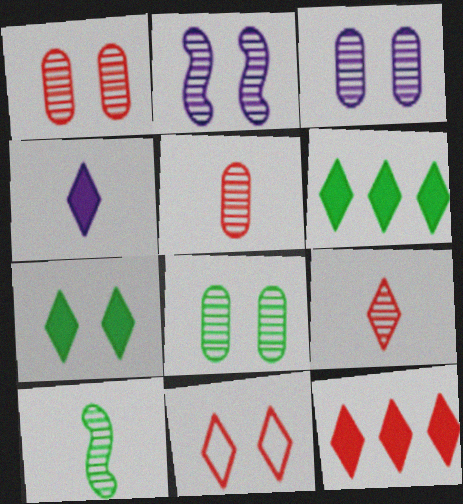[[1, 3, 8], 
[4, 7, 12], 
[9, 11, 12]]